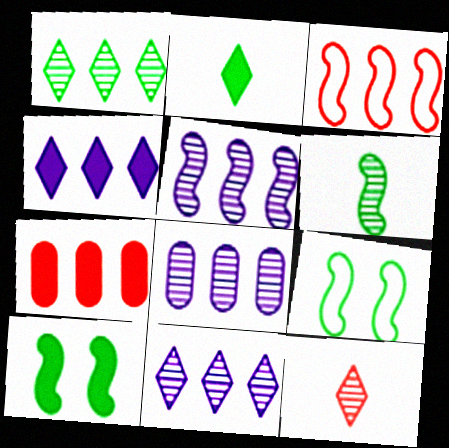[[5, 8, 11]]